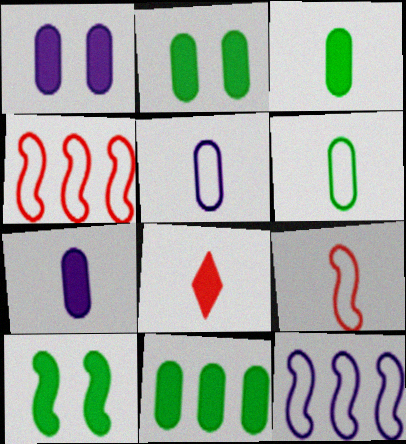[[2, 3, 11]]